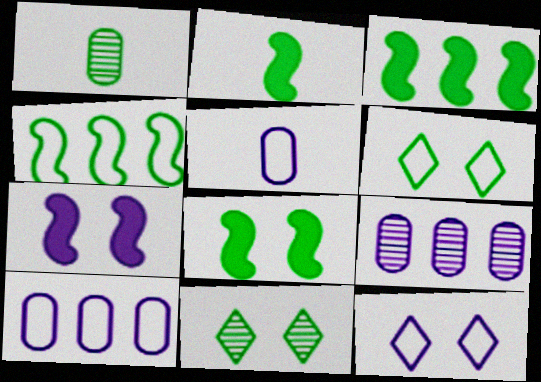[[1, 3, 6], 
[2, 3, 8]]